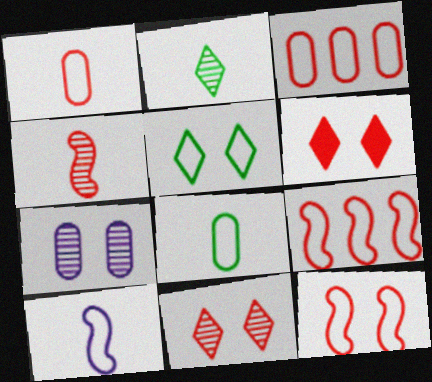[[3, 4, 6], 
[3, 5, 10]]